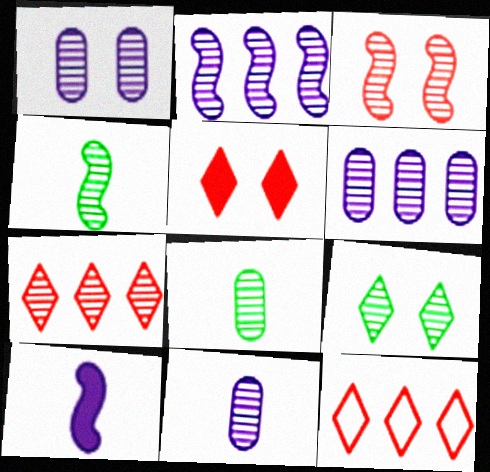[[1, 3, 9], 
[1, 4, 7], 
[1, 6, 11], 
[2, 3, 4]]